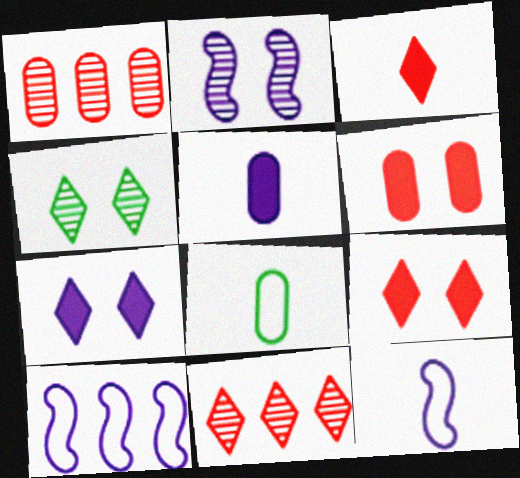[]